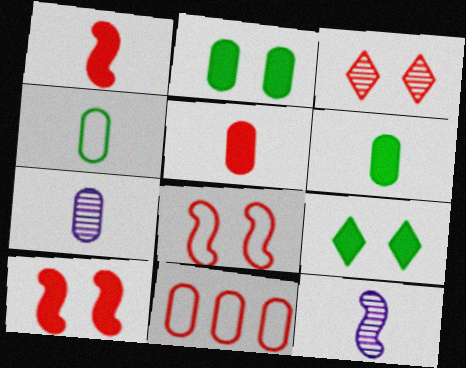[[1, 3, 11], 
[2, 7, 11], 
[4, 5, 7], 
[9, 11, 12]]